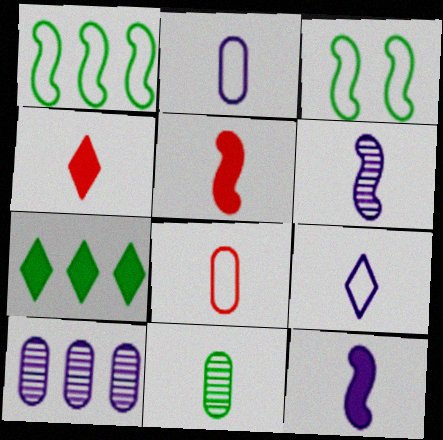[[3, 4, 10], 
[3, 7, 11], 
[5, 9, 11]]